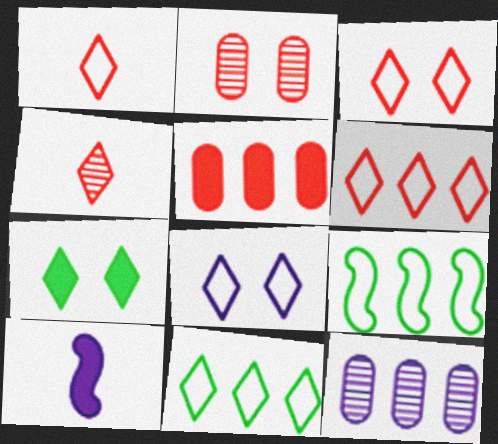[[1, 3, 6], 
[1, 8, 11], 
[2, 10, 11], 
[5, 7, 10], 
[8, 10, 12]]